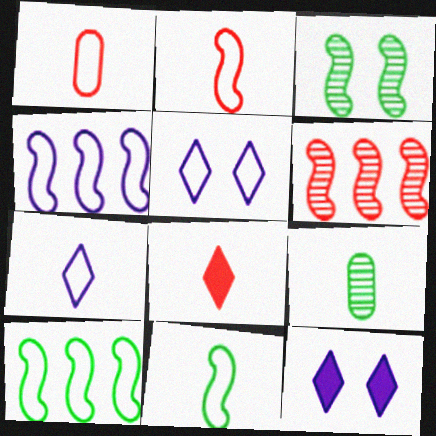[[1, 5, 10], 
[1, 7, 11]]